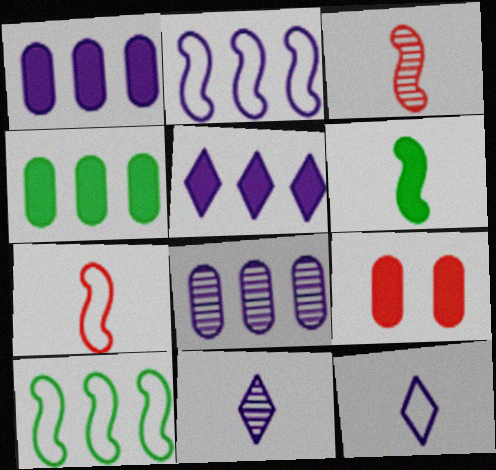[[2, 5, 8], 
[5, 6, 9], 
[9, 10, 11]]